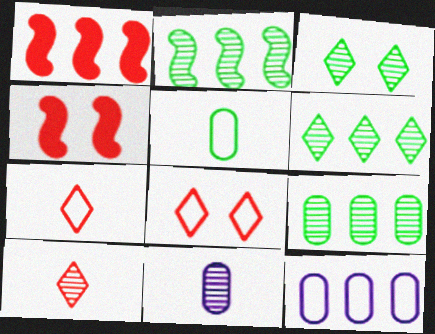[[1, 6, 12], 
[2, 6, 9]]